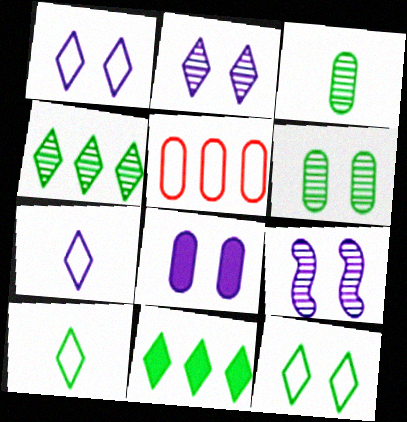[[1, 8, 9], 
[3, 5, 8]]